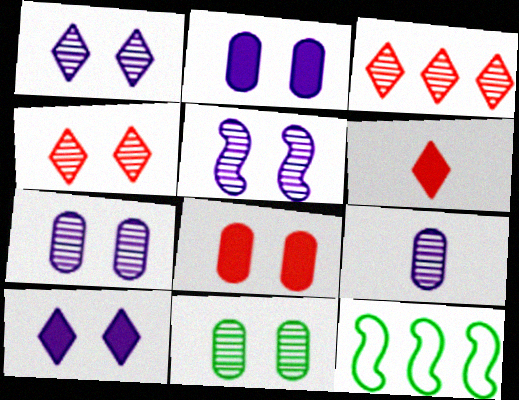[[1, 5, 7], 
[4, 5, 11], 
[6, 7, 12]]